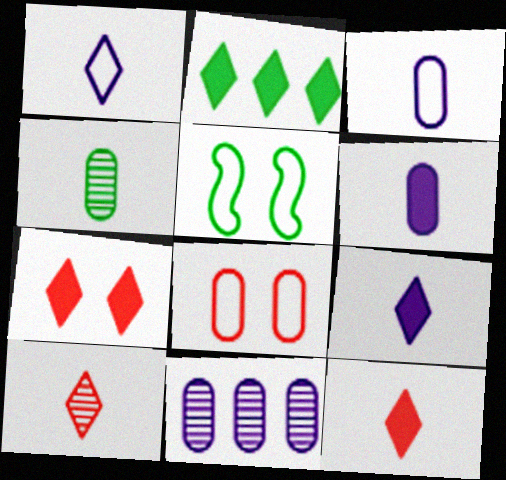[[2, 4, 5], 
[2, 7, 9], 
[5, 11, 12]]